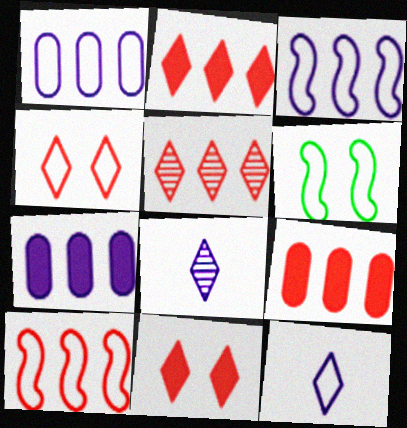[[5, 9, 10], 
[6, 8, 9]]